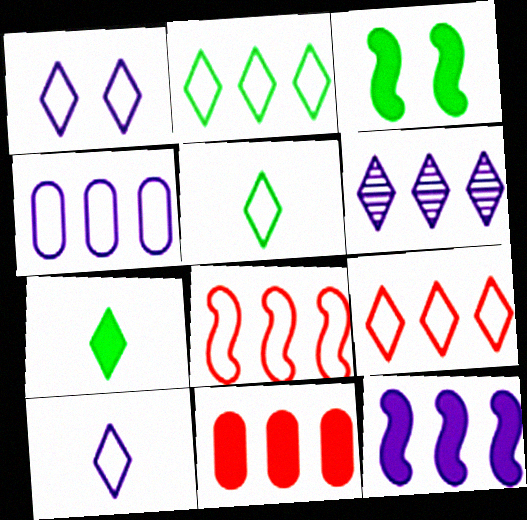[[1, 5, 9], 
[2, 4, 8], 
[4, 6, 12]]